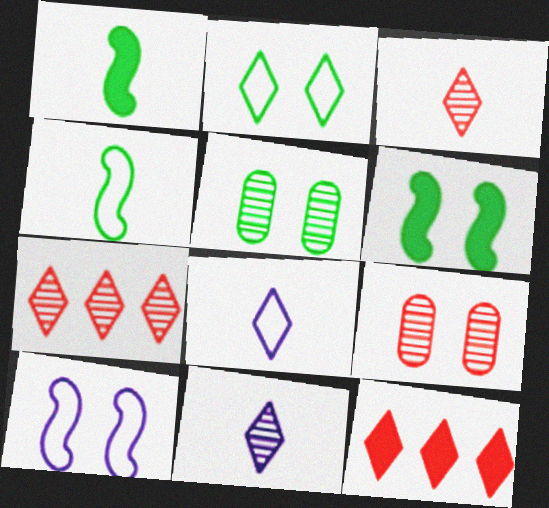[[2, 5, 6], 
[2, 11, 12]]